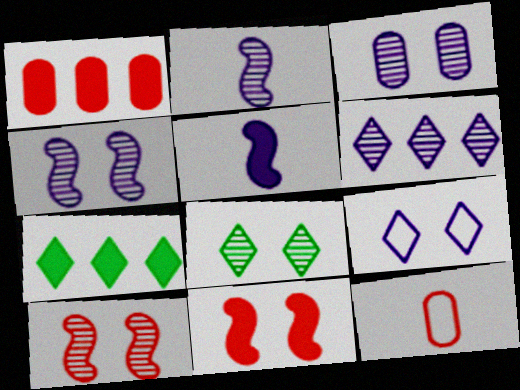[[2, 3, 6], 
[3, 8, 10], 
[4, 7, 12]]